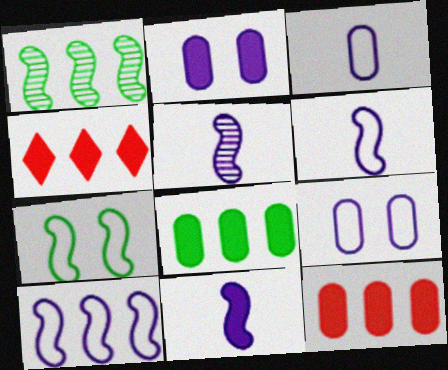[[5, 6, 11]]